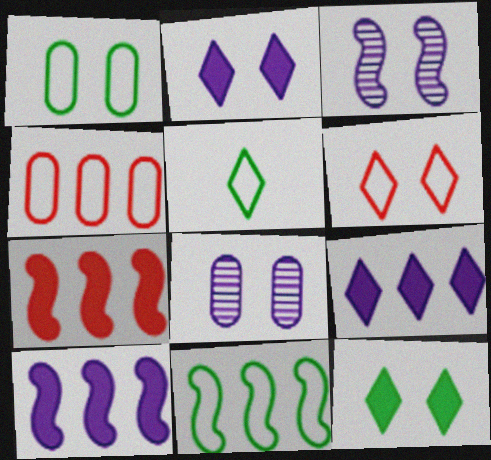[[1, 5, 11], 
[5, 7, 8]]